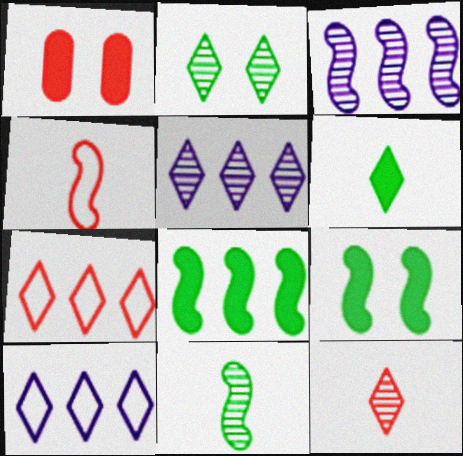[[1, 10, 11], 
[2, 5, 12], 
[3, 4, 9]]